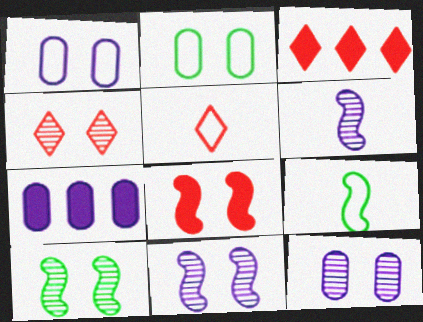[[2, 3, 6], 
[3, 4, 5], 
[3, 9, 12], 
[4, 7, 9], 
[4, 10, 12], 
[5, 7, 10]]